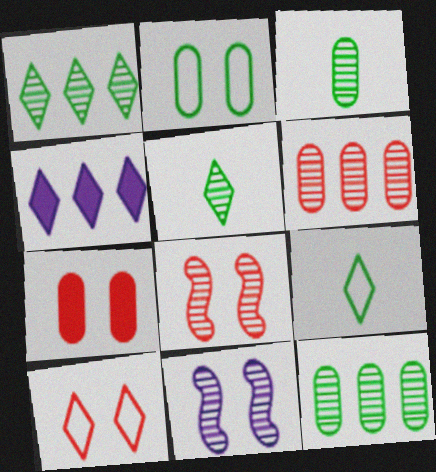[[4, 5, 10], 
[5, 6, 11], 
[7, 8, 10]]